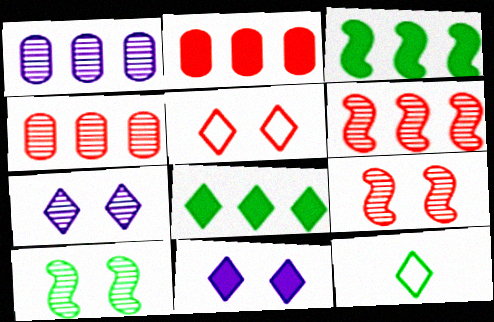[]